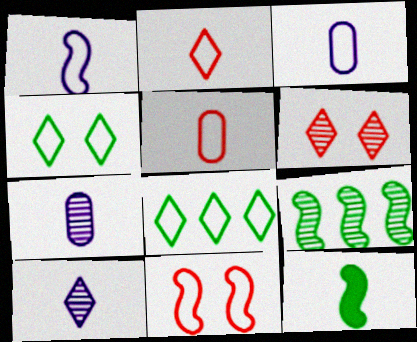[[2, 7, 12], 
[3, 8, 11], 
[5, 10, 12], 
[6, 7, 9]]